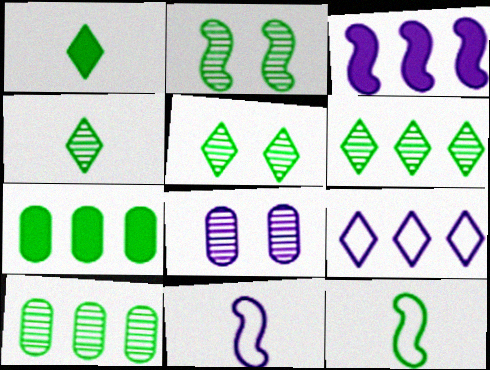[[2, 4, 10], 
[4, 5, 6], 
[5, 7, 12]]